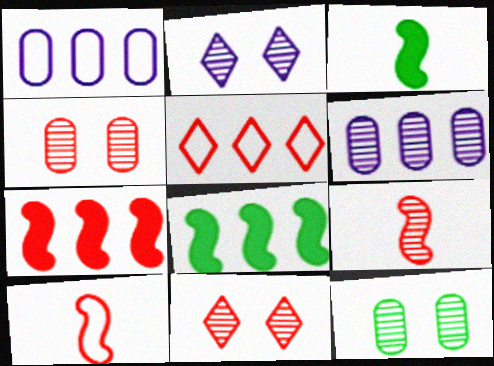[[1, 3, 11], 
[5, 6, 8]]